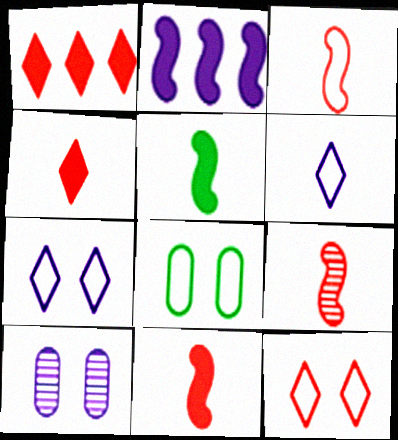[[2, 6, 10], 
[3, 9, 11]]